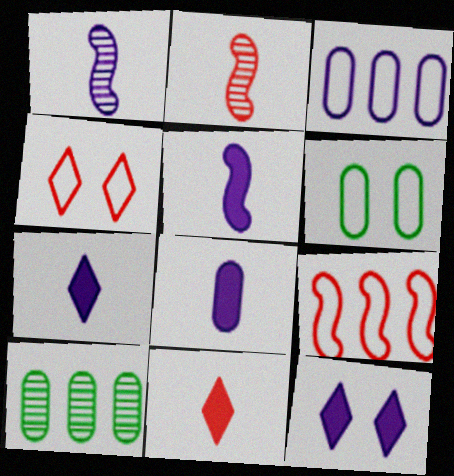[[1, 3, 12], 
[4, 5, 10], 
[5, 7, 8]]